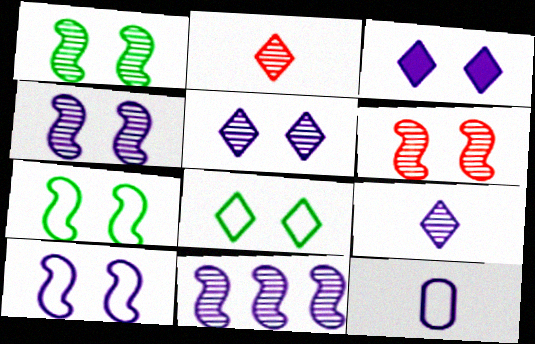[[1, 4, 6], 
[3, 11, 12]]